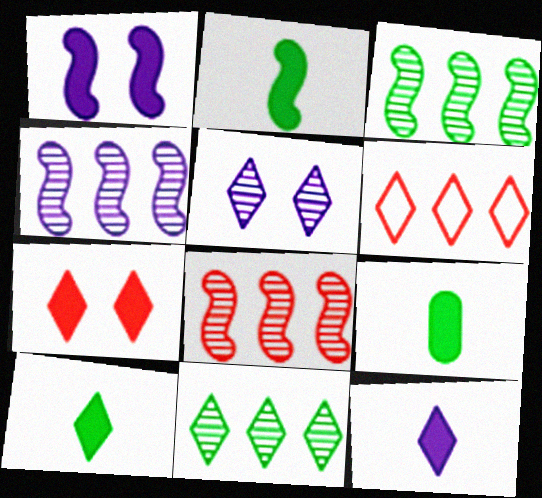[[2, 9, 10], 
[3, 4, 8], 
[5, 6, 10]]